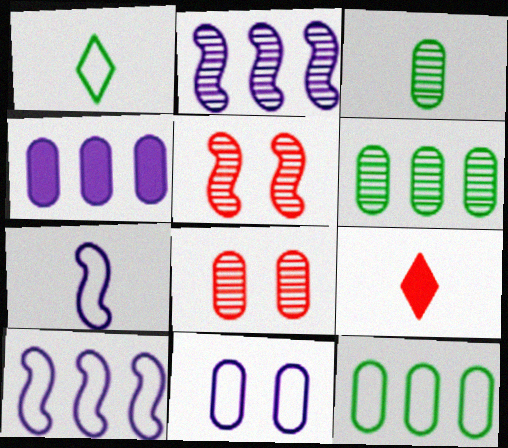[[1, 4, 5], 
[3, 7, 9]]